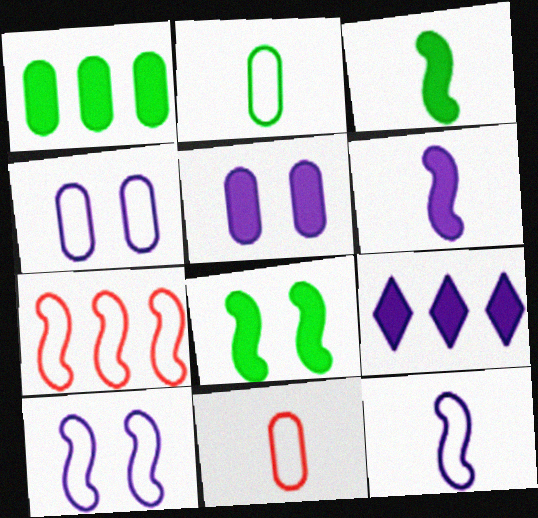[[5, 6, 9]]